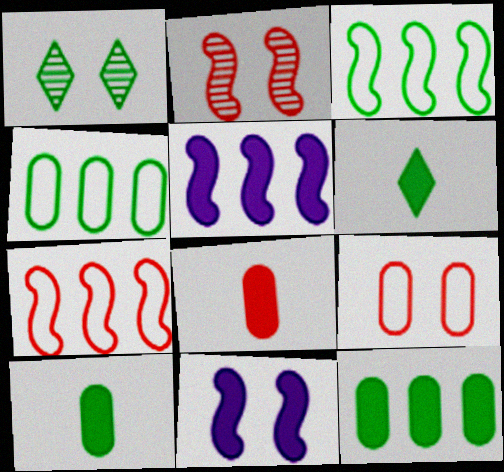[[1, 3, 10], 
[1, 9, 11]]